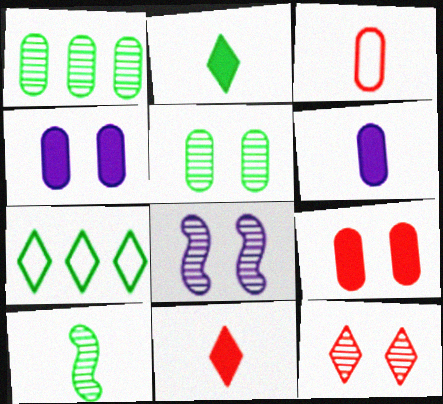[[1, 3, 4], 
[5, 8, 12]]